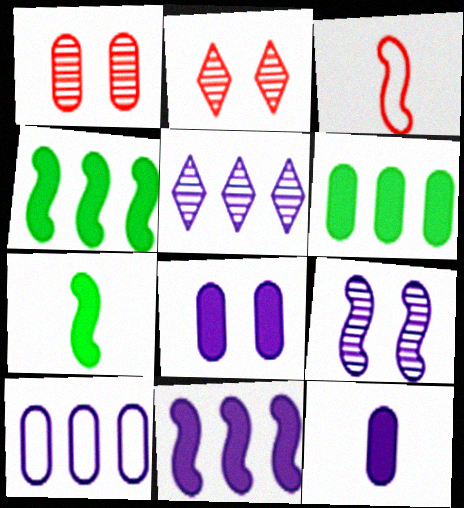[[2, 7, 10], 
[3, 4, 9], 
[5, 10, 11]]